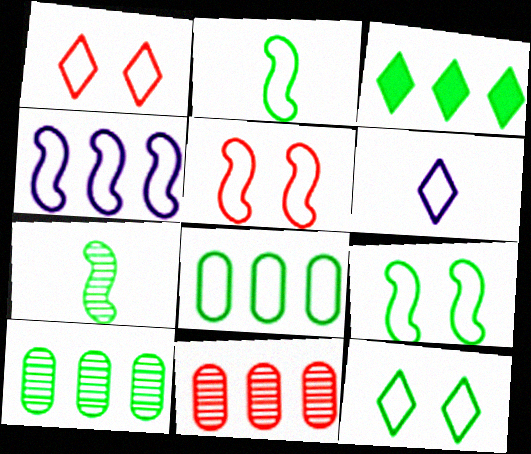[[2, 4, 5], 
[2, 8, 12], 
[3, 4, 11], 
[5, 6, 8]]